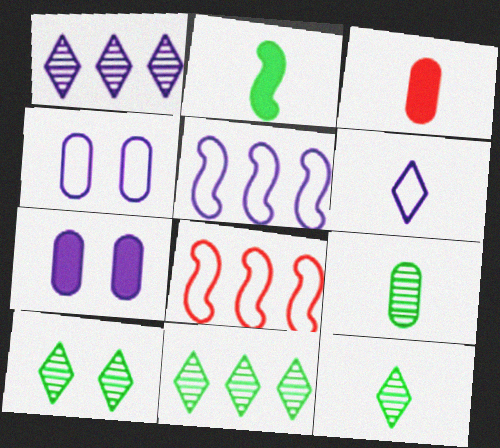[[3, 5, 10], 
[4, 5, 6], 
[7, 8, 12], 
[10, 11, 12]]